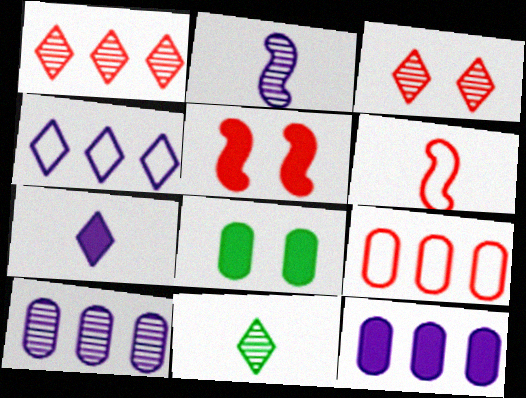[]